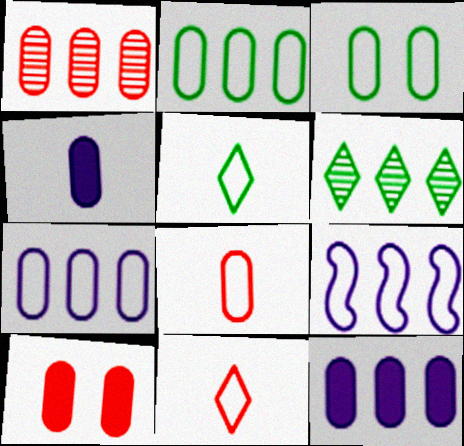[[1, 2, 12], 
[1, 3, 4], 
[1, 8, 10], 
[3, 7, 8], 
[3, 9, 11]]